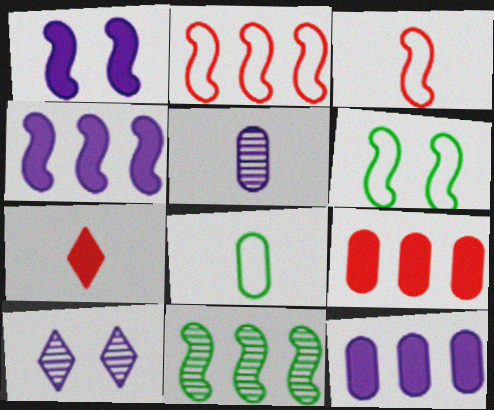[[1, 3, 11], 
[2, 4, 11]]